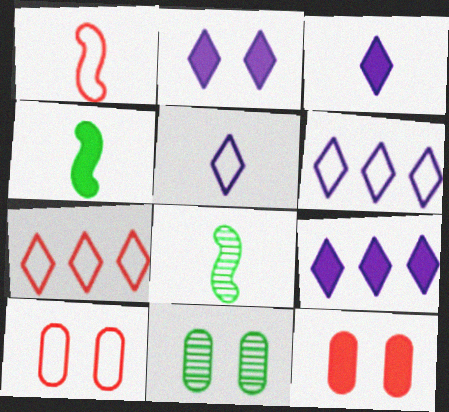[[1, 7, 10], 
[1, 9, 11], 
[2, 3, 9], 
[4, 9, 12], 
[6, 8, 12], 
[8, 9, 10]]